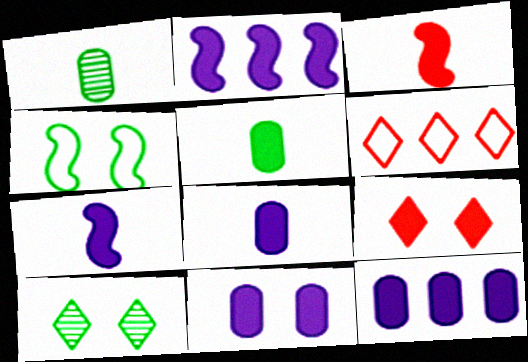[[2, 5, 9], 
[8, 11, 12]]